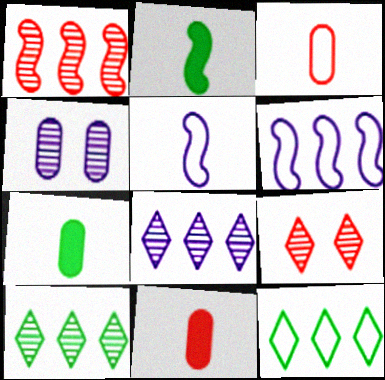[[6, 7, 9]]